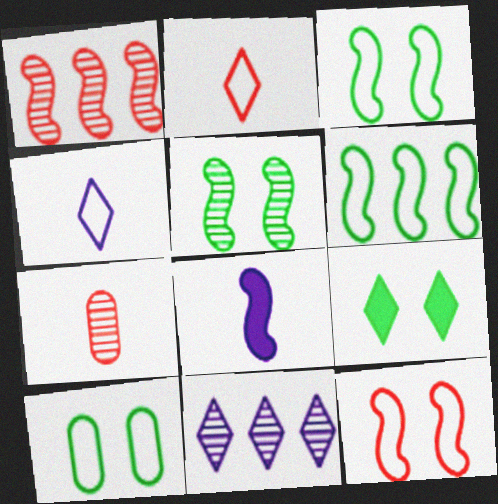[[1, 3, 8], 
[2, 9, 11], 
[5, 7, 11], 
[5, 9, 10]]